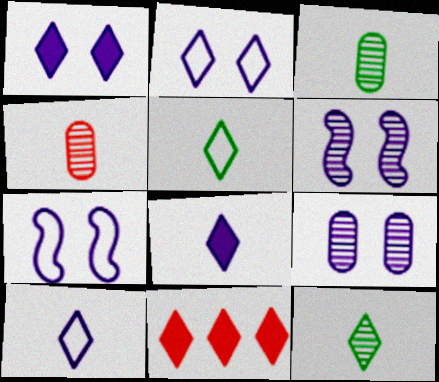[[1, 7, 9], 
[2, 11, 12], 
[3, 7, 11]]